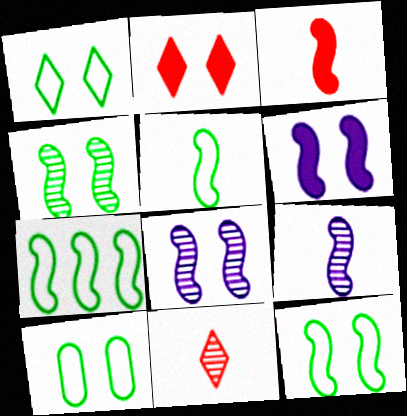[[1, 10, 12], 
[2, 8, 10], 
[3, 5, 9], 
[3, 7, 8], 
[5, 7, 12]]